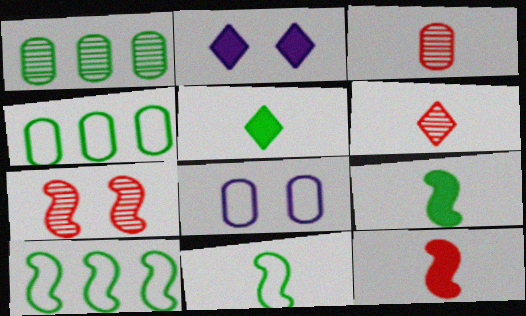[[2, 3, 10]]